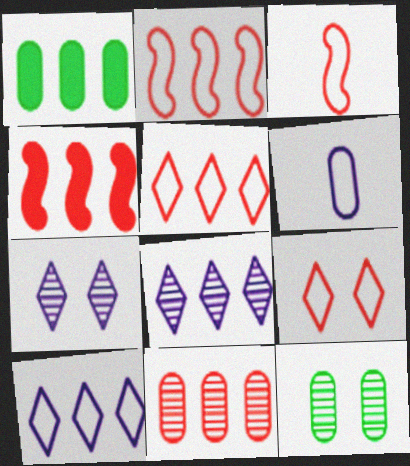[[1, 2, 8], 
[1, 3, 7], 
[4, 5, 11]]